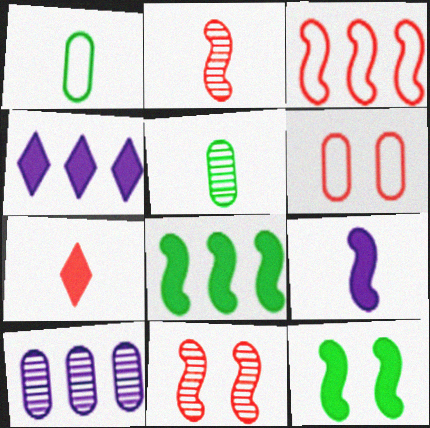[[1, 4, 11]]